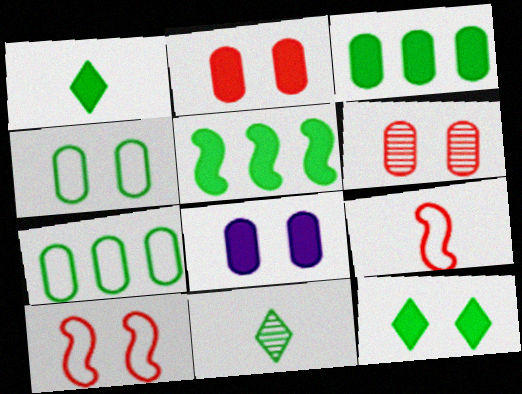[[4, 5, 11], 
[4, 6, 8]]